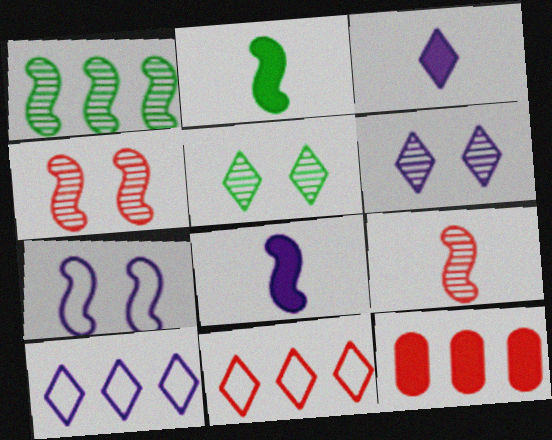[[1, 10, 12], 
[3, 5, 11], 
[3, 6, 10]]